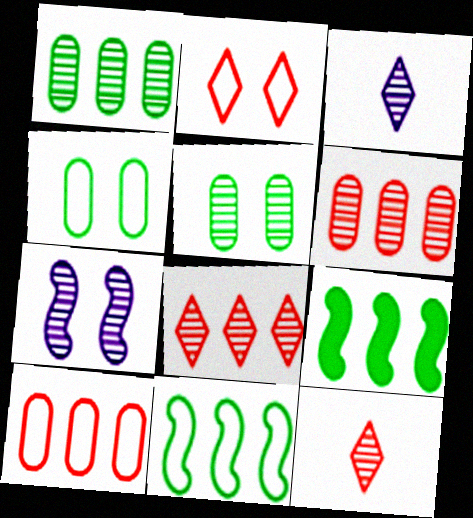[[1, 7, 12]]